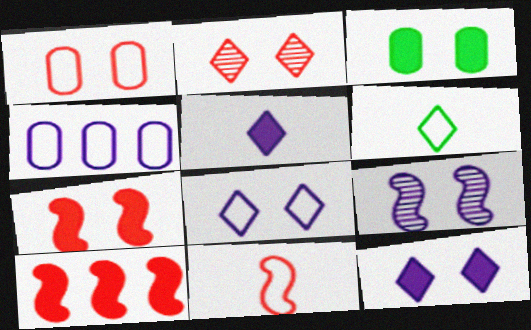[[1, 2, 7], 
[3, 5, 10], 
[3, 7, 12], 
[4, 5, 9]]